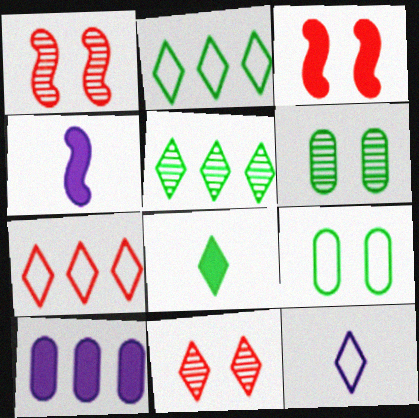[[3, 8, 10], 
[4, 6, 7]]